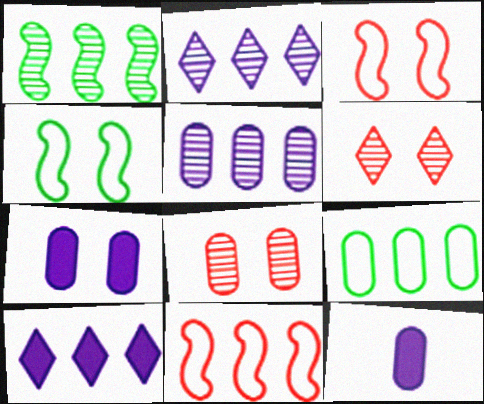[[4, 6, 7], 
[8, 9, 12]]